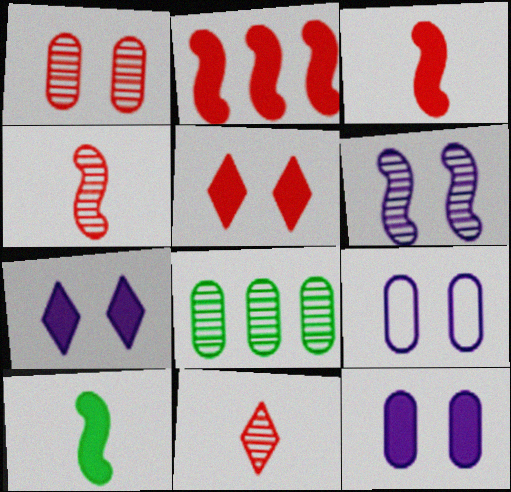[[6, 7, 9], 
[6, 8, 11]]